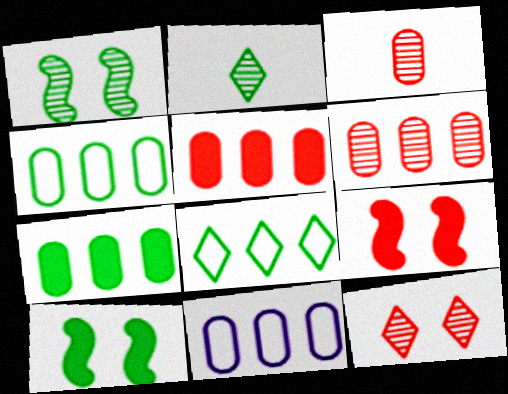[[2, 4, 10], 
[2, 9, 11], 
[6, 7, 11]]